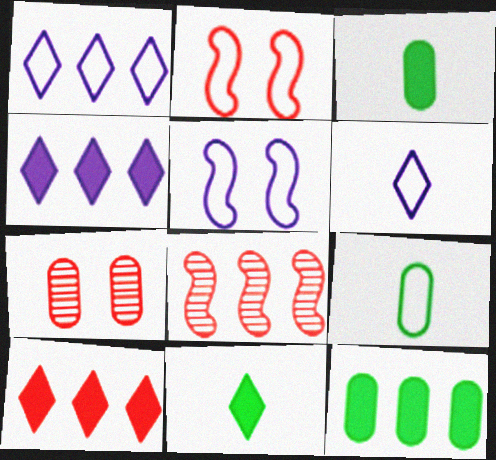[[1, 2, 9], 
[1, 8, 12]]